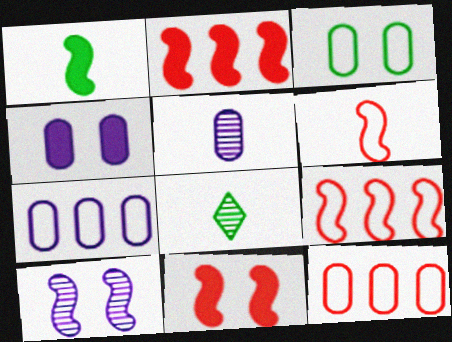[[1, 9, 10], 
[4, 5, 7], 
[4, 8, 9], 
[7, 8, 11]]